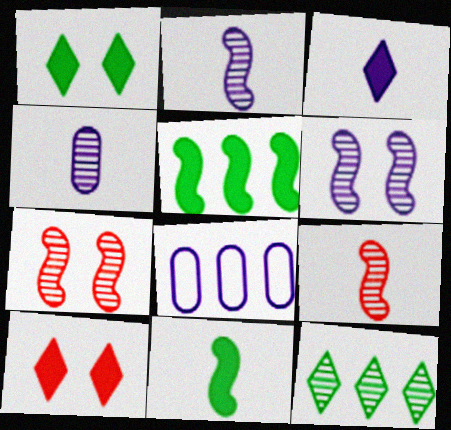[[1, 8, 9], 
[3, 6, 8], 
[4, 7, 12]]